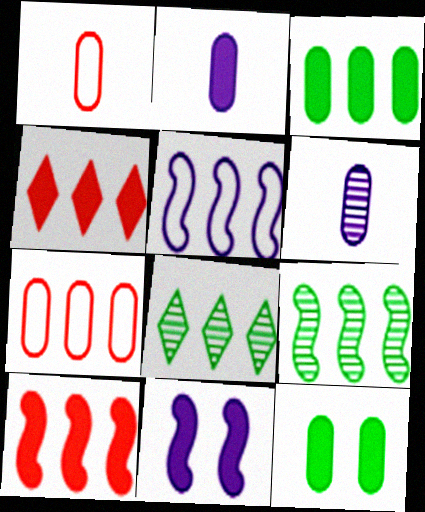[[1, 8, 11], 
[5, 9, 10], 
[6, 7, 12]]